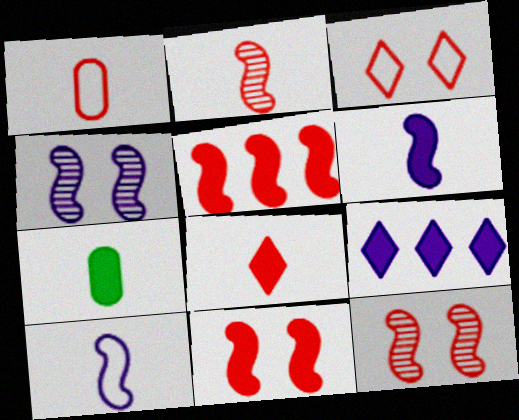[[1, 2, 8], 
[6, 7, 8], 
[7, 9, 11]]